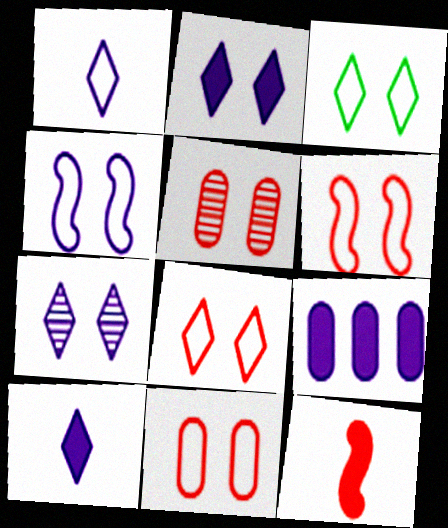[[3, 4, 11], 
[6, 8, 11]]